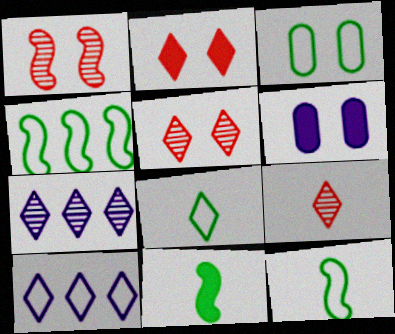[[2, 7, 8], 
[3, 4, 8], 
[4, 6, 9]]